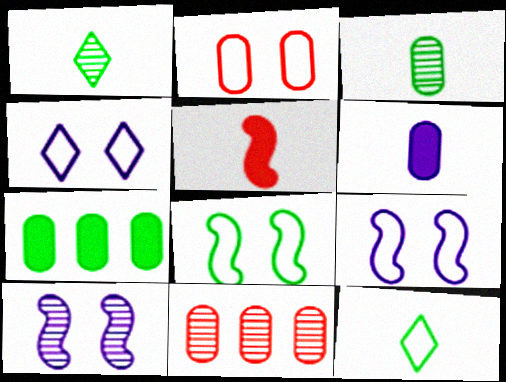[[1, 7, 8], 
[1, 10, 11], 
[2, 4, 8]]